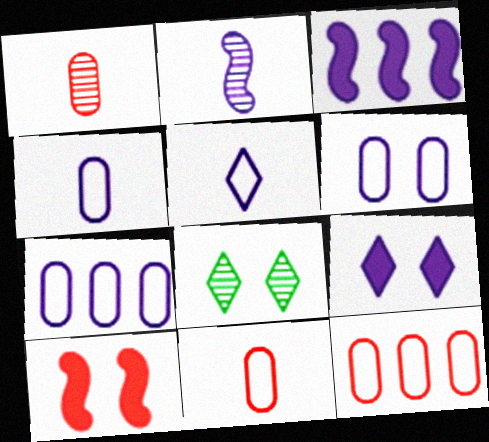[[2, 7, 9], 
[3, 8, 11], 
[4, 6, 7], 
[6, 8, 10]]